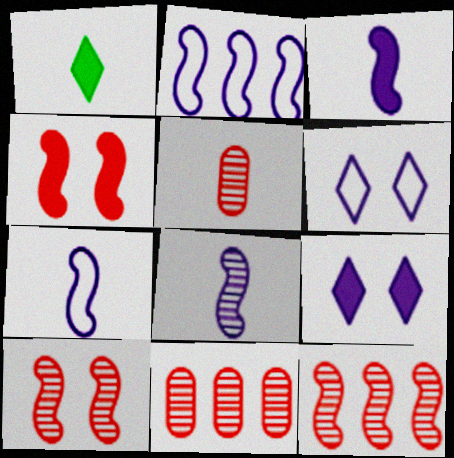[[1, 5, 7], 
[3, 7, 8]]